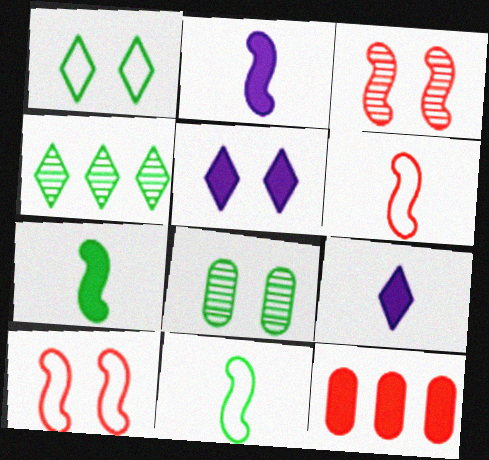[[5, 7, 12], 
[5, 8, 10]]